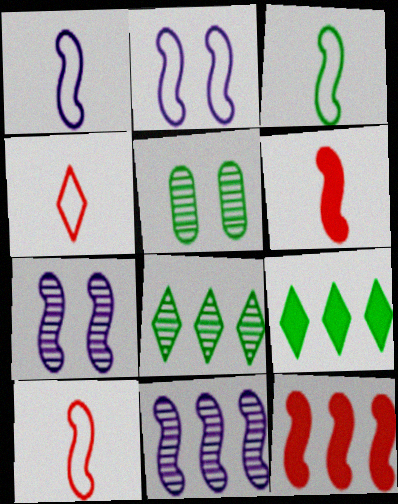[[1, 3, 10], 
[3, 5, 9], 
[3, 7, 12]]